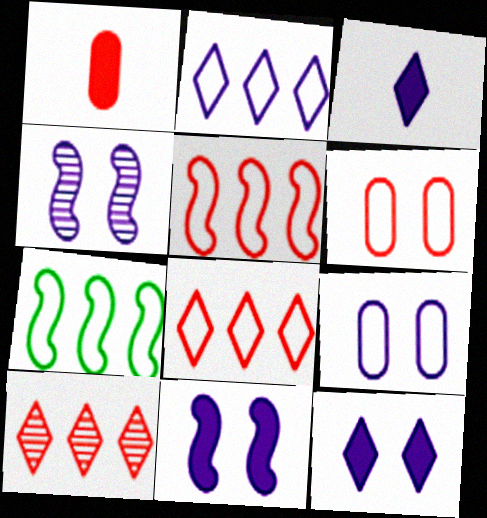[[4, 9, 12]]